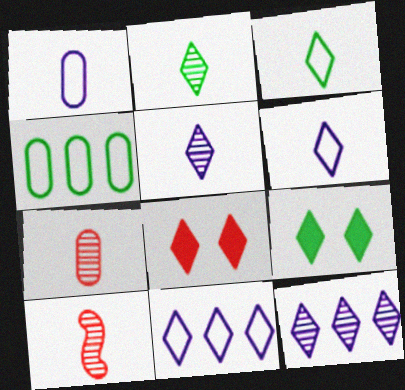[[2, 8, 11], 
[3, 8, 12]]